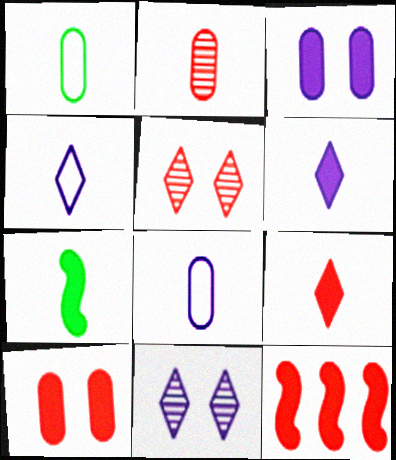[[1, 11, 12], 
[2, 4, 7], 
[9, 10, 12]]